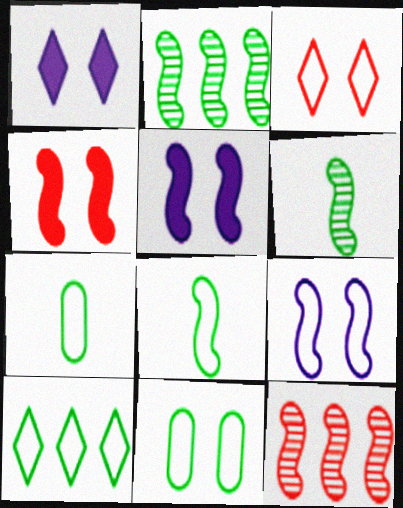[[1, 7, 12], 
[3, 9, 11], 
[5, 8, 12], 
[8, 10, 11]]